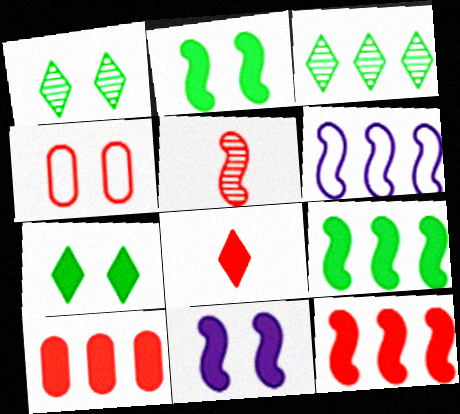[[1, 4, 11], 
[2, 5, 6], 
[3, 6, 10]]